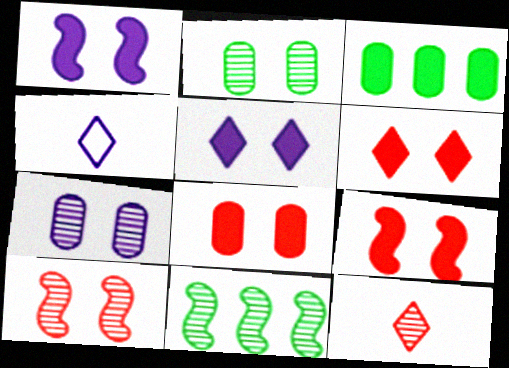[[3, 4, 10], 
[4, 8, 11], 
[6, 8, 9], 
[7, 11, 12]]